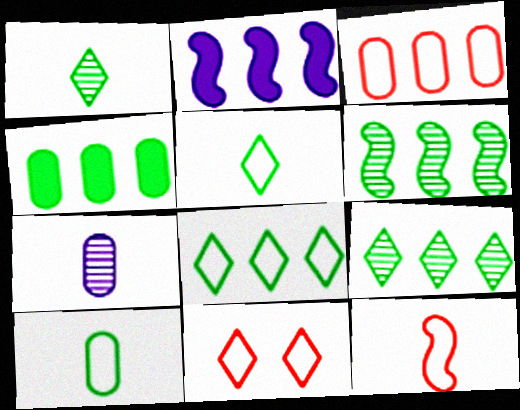[[2, 3, 9], 
[3, 11, 12], 
[4, 6, 8]]